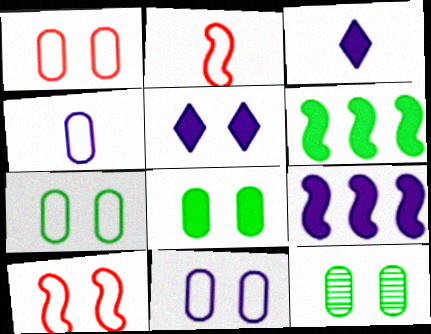[[1, 7, 11], 
[5, 10, 12], 
[7, 8, 12]]